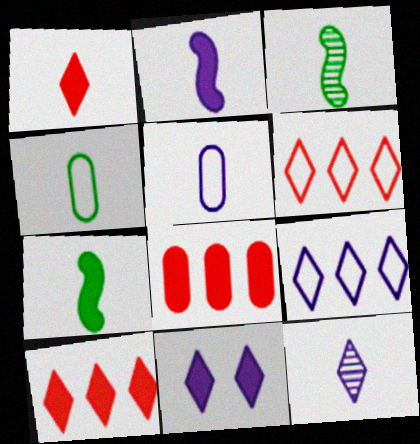[[1, 3, 5], 
[2, 5, 12], 
[7, 8, 11], 
[9, 11, 12]]